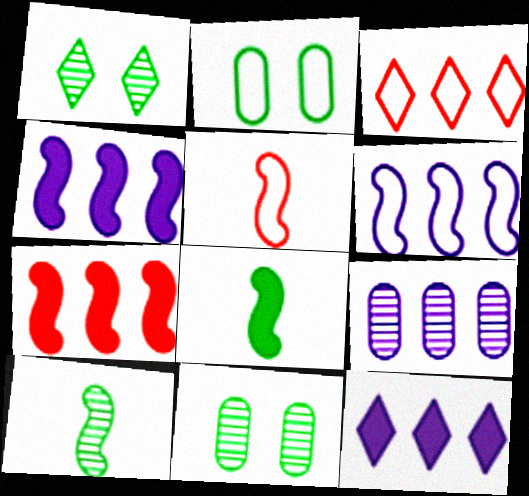[[5, 11, 12], 
[6, 9, 12]]